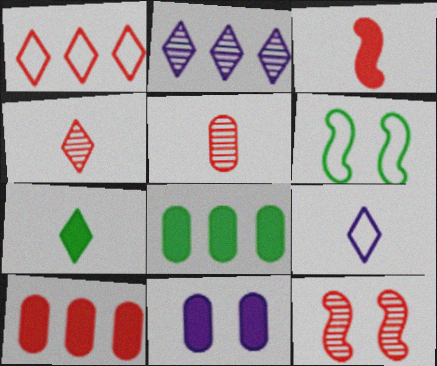[[4, 7, 9], 
[8, 9, 12]]